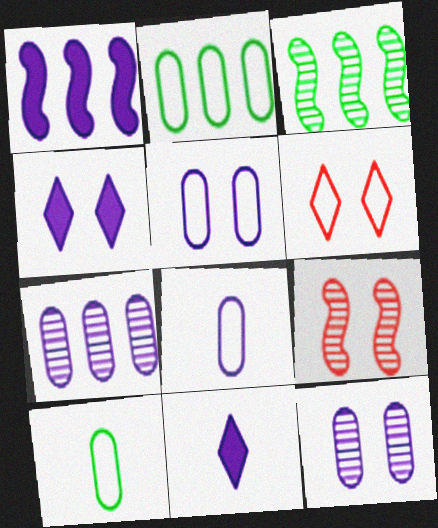[[2, 9, 11]]